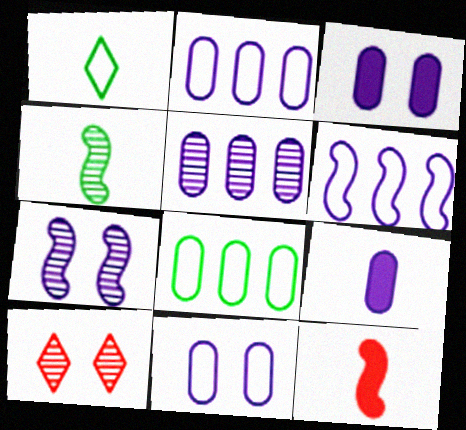[[4, 5, 10], 
[5, 9, 11]]